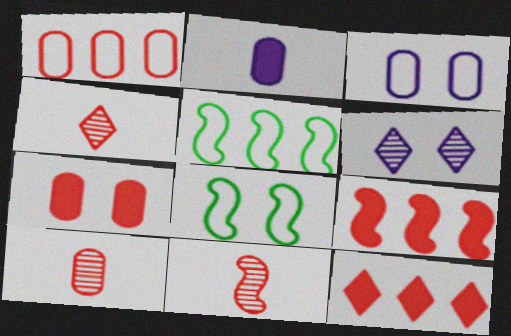[[1, 7, 10], 
[4, 10, 11], 
[6, 7, 8]]